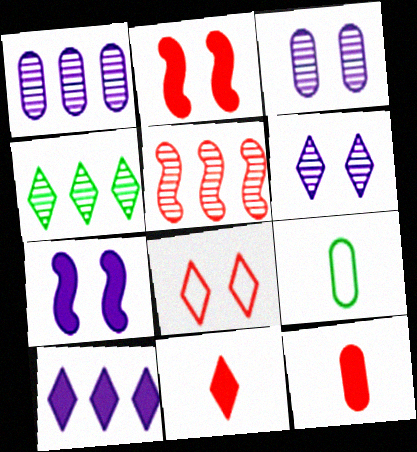[[1, 4, 5], 
[5, 8, 12]]